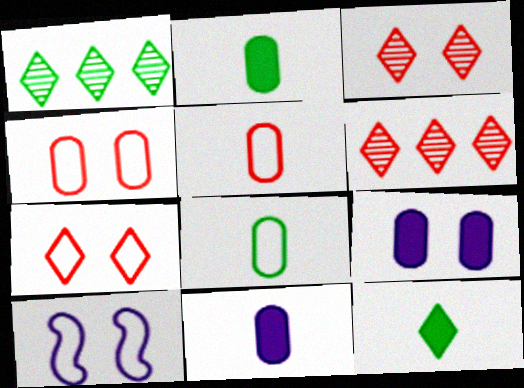[[2, 6, 10]]